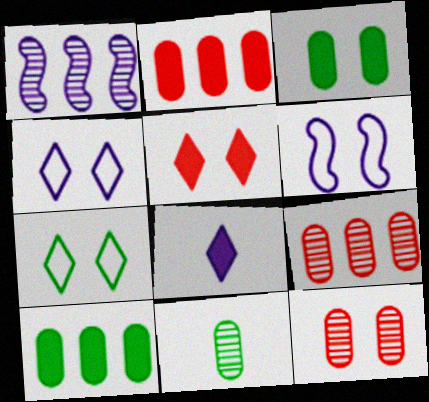[]